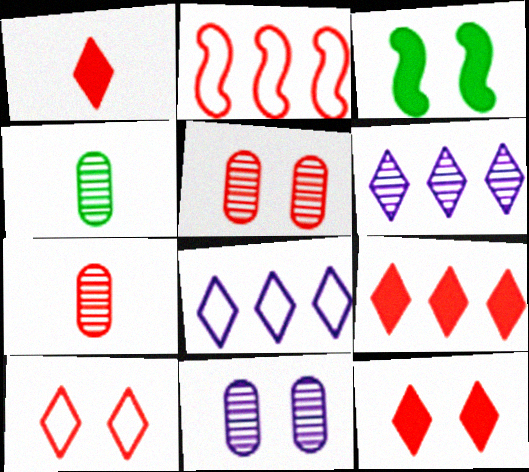[[1, 2, 5], 
[1, 9, 12], 
[2, 7, 12], 
[3, 7, 8], 
[3, 10, 11]]